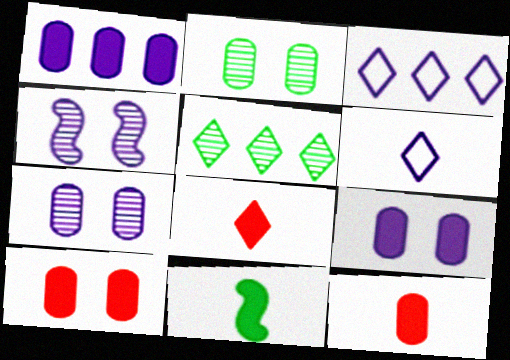[[1, 4, 6]]